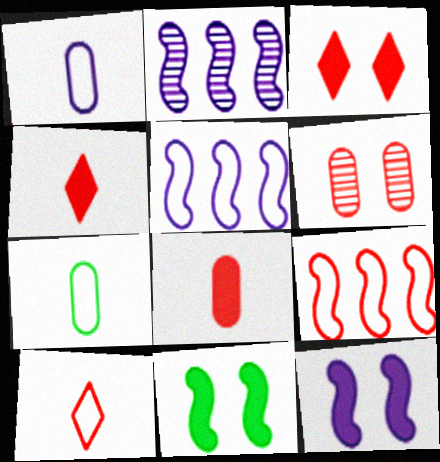[[2, 3, 7], 
[4, 6, 9]]